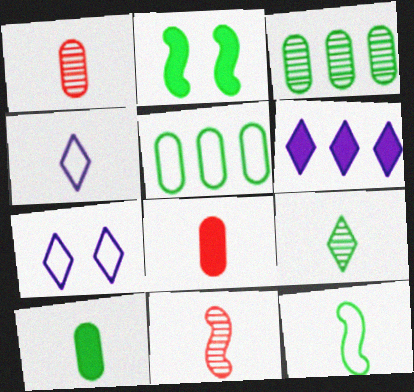[[2, 5, 9], 
[2, 6, 8], 
[4, 10, 11], 
[9, 10, 12]]